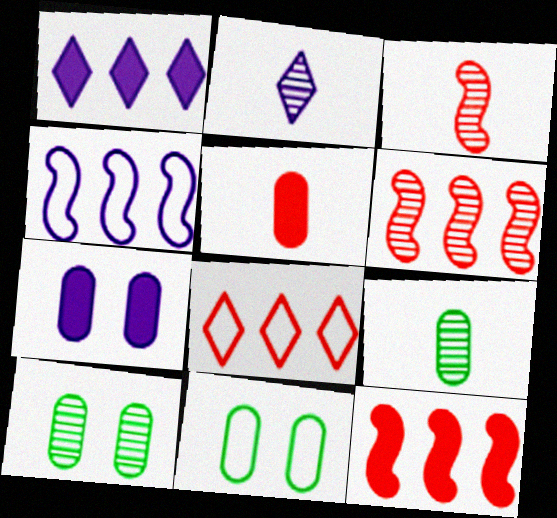[[1, 3, 11], 
[2, 3, 9], 
[2, 4, 7], 
[2, 6, 10], 
[2, 11, 12]]